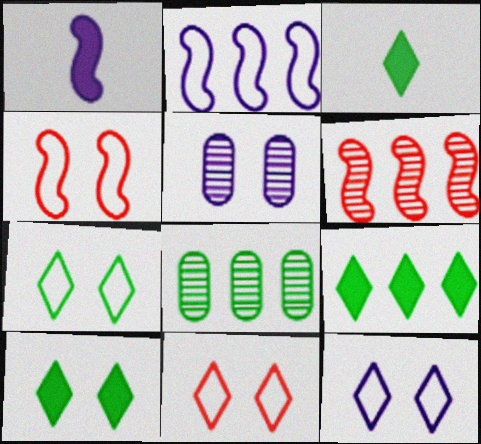[[1, 8, 11], 
[3, 9, 10], 
[4, 5, 10], 
[7, 11, 12]]